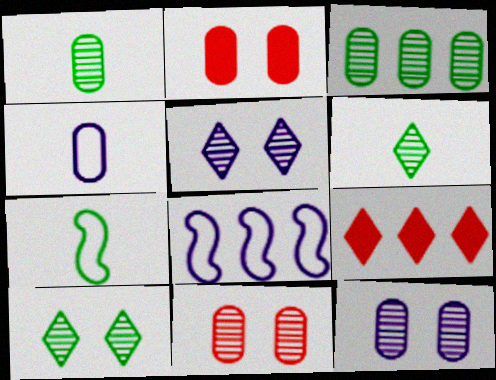[[2, 3, 4], 
[2, 6, 8], 
[3, 8, 9], 
[7, 9, 12]]